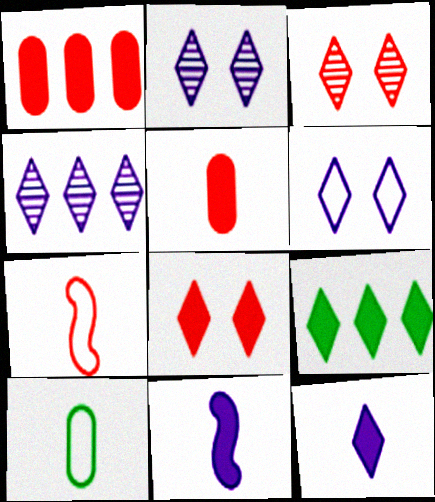[[1, 3, 7], 
[4, 6, 12], 
[8, 9, 12]]